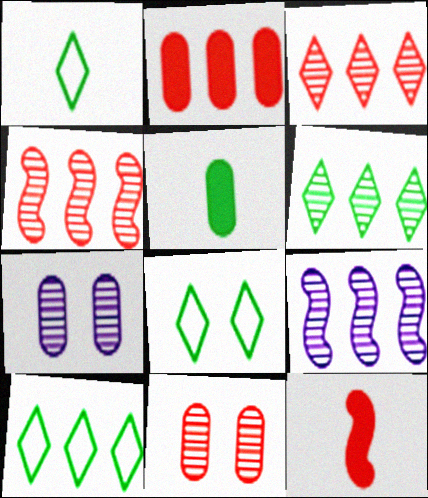[[1, 8, 10], 
[2, 9, 10], 
[7, 10, 12]]